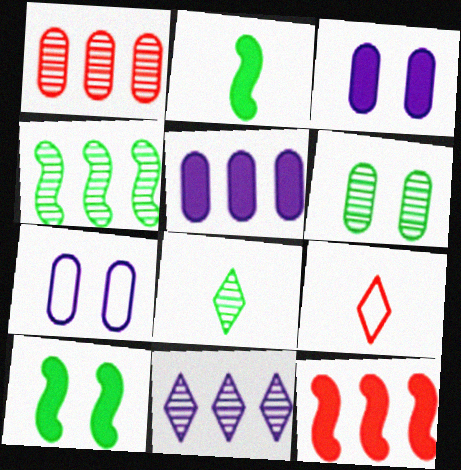[[1, 4, 11], 
[3, 4, 9], 
[4, 6, 8], 
[7, 8, 12]]